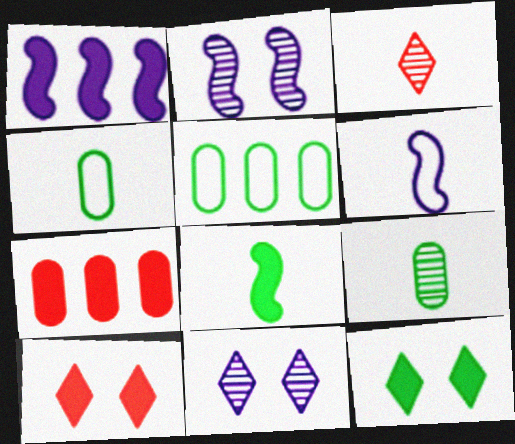[[1, 2, 6]]